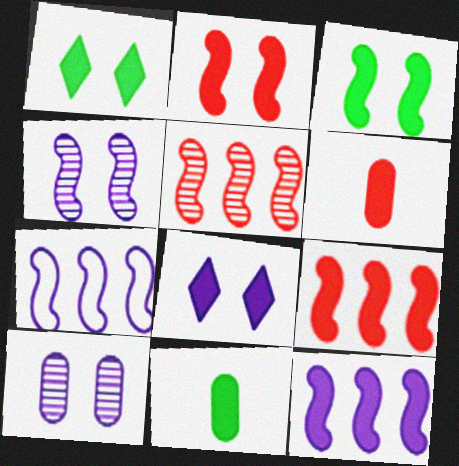[[1, 6, 12], 
[8, 9, 11]]